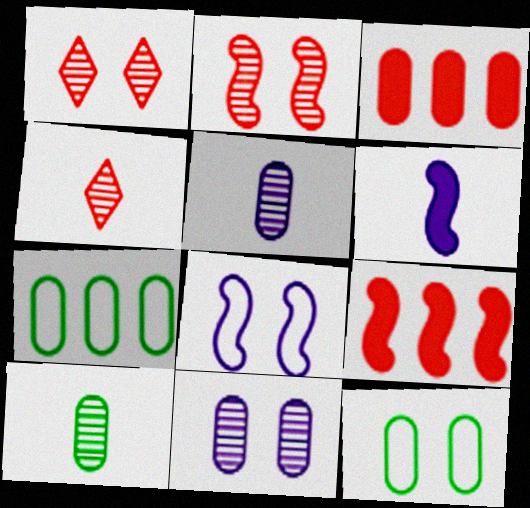[[1, 6, 7], 
[3, 5, 12]]